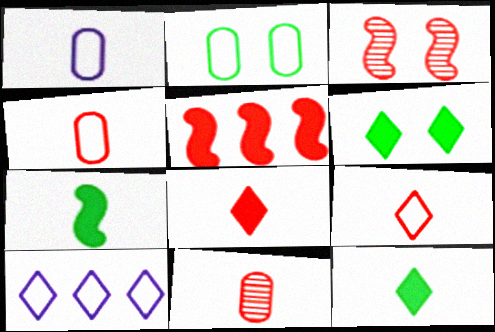[]